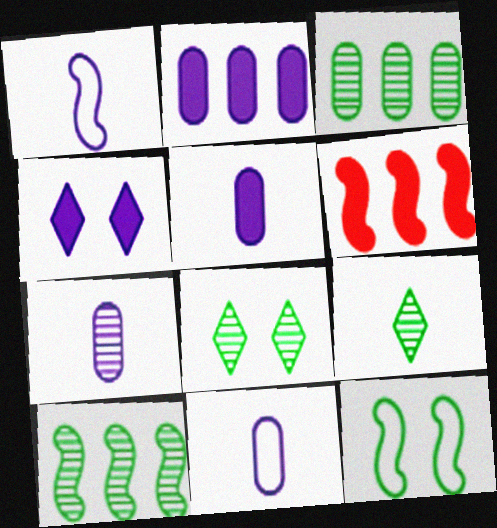[[5, 7, 11], 
[6, 8, 11]]